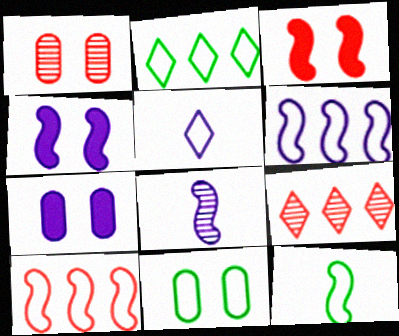[[1, 7, 11], 
[2, 11, 12], 
[4, 6, 8], 
[5, 10, 11], 
[7, 9, 12]]